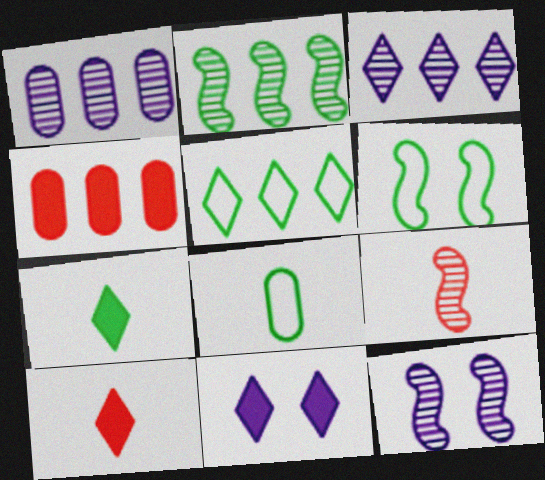[[1, 6, 10], 
[2, 9, 12], 
[5, 6, 8]]